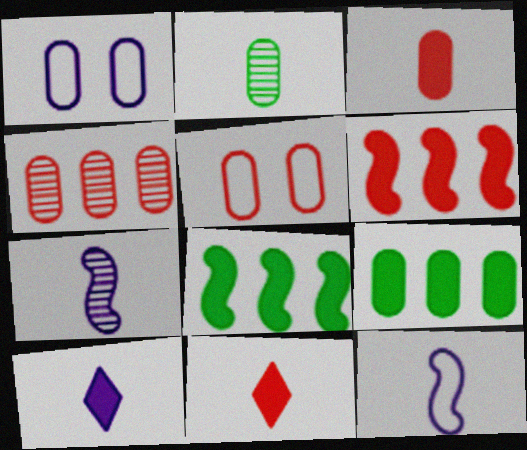[[2, 11, 12], 
[3, 4, 5]]